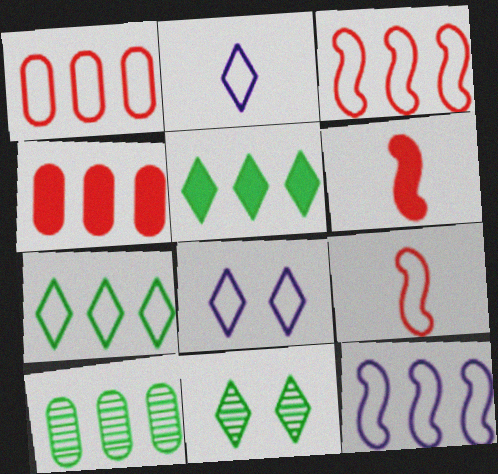[[1, 7, 12], 
[6, 8, 10]]